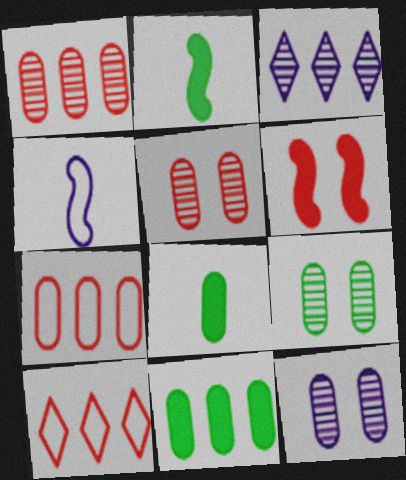[[2, 10, 12], 
[5, 9, 12], 
[7, 8, 12]]